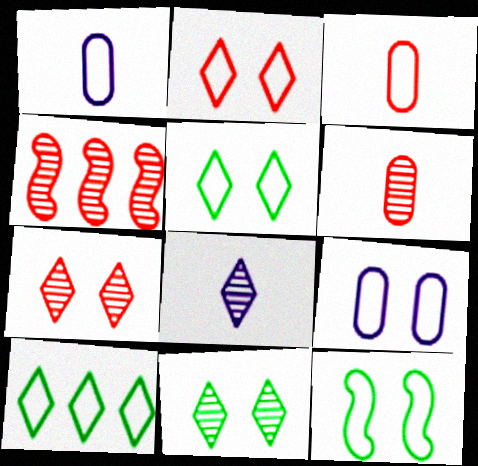[[2, 9, 12], 
[4, 6, 7]]